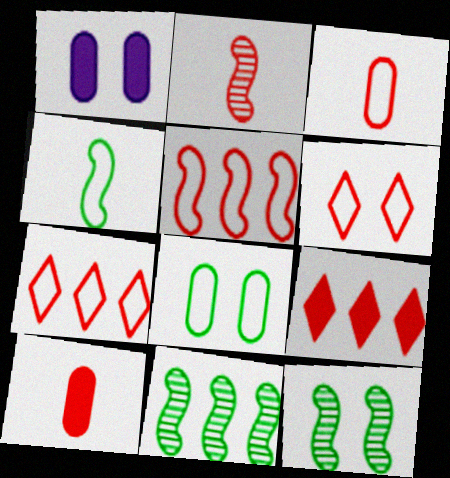[[1, 6, 12], 
[3, 5, 6]]